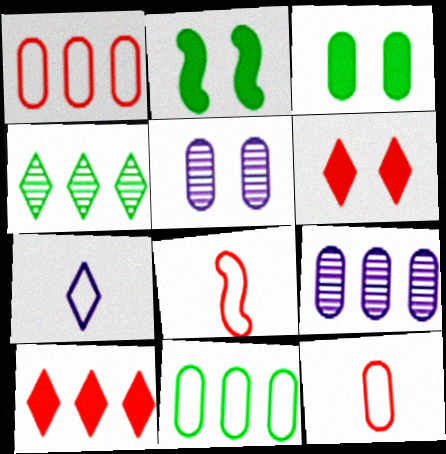[[3, 9, 12], 
[4, 6, 7]]